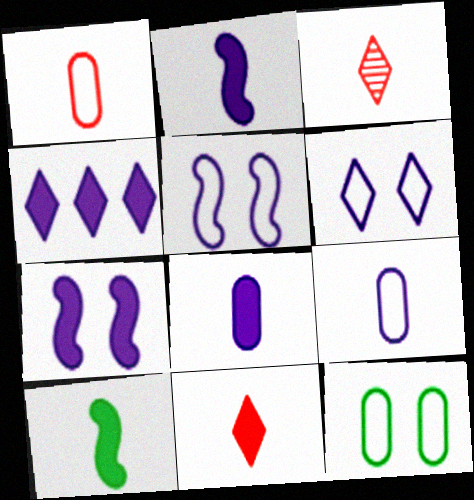[[3, 9, 10], 
[4, 7, 8], 
[8, 10, 11]]